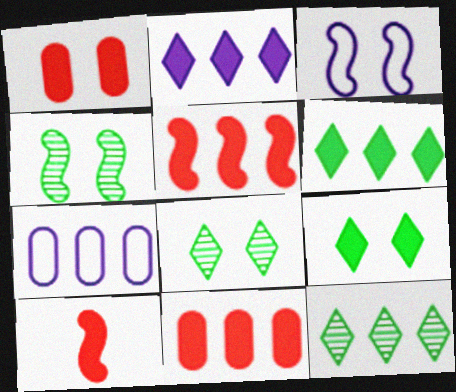[[1, 3, 8], 
[5, 7, 12], 
[7, 8, 10]]